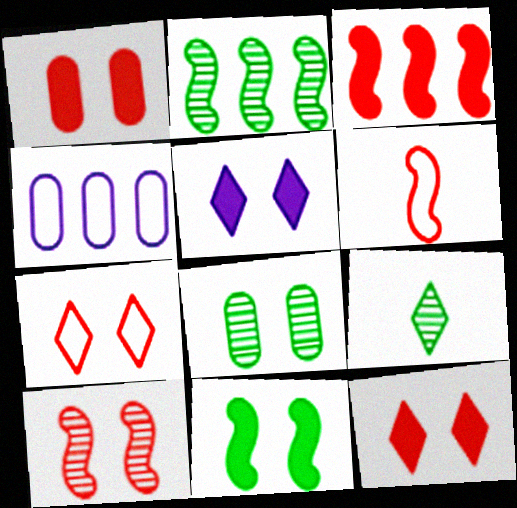[[1, 5, 11], 
[1, 7, 10], 
[2, 8, 9], 
[3, 6, 10]]